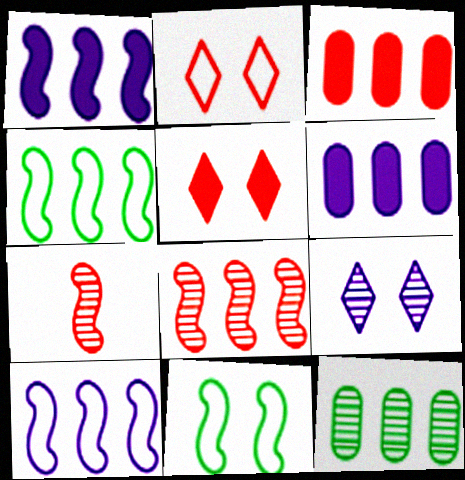[[1, 4, 8], 
[1, 7, 11], 
[2, 3, 7], 
[7, 9, 12]]